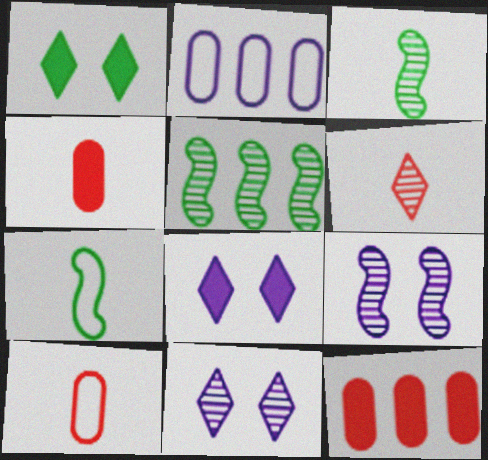[[5, 8, 10], 
[7, 11, 12]]